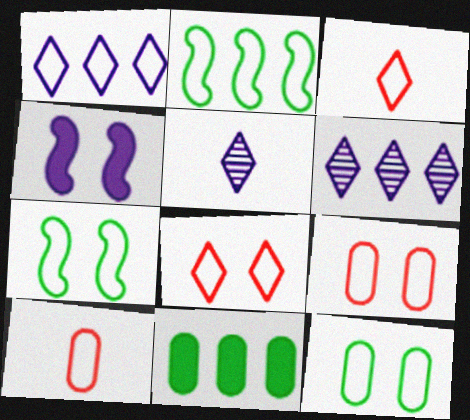[[1, 7, 10]]